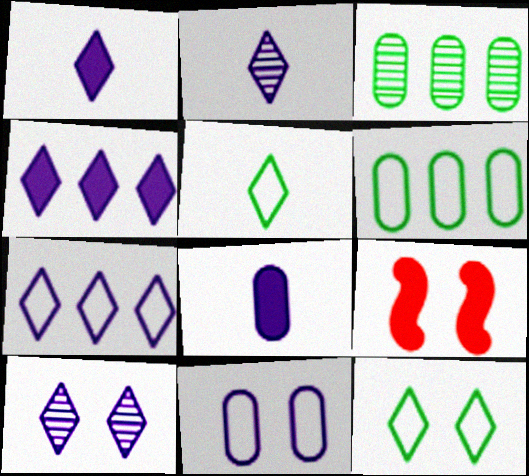[[1, 7, 10], 
[2, 6, 9]]